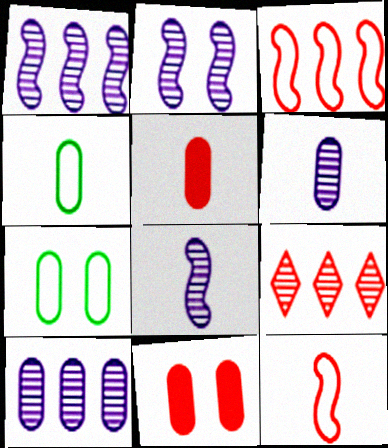[[1, 2, 8], 
[4, 5, 6], 
[4, 10, 11], 
[5, 7, 10], 
[9, 11, 12]]